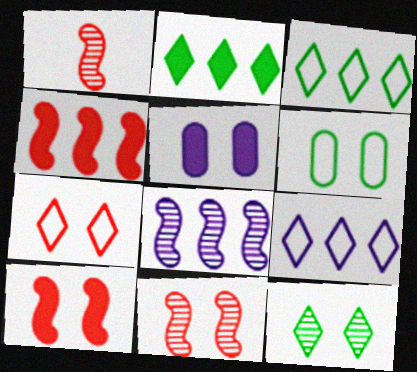[[1, 3, 5]]